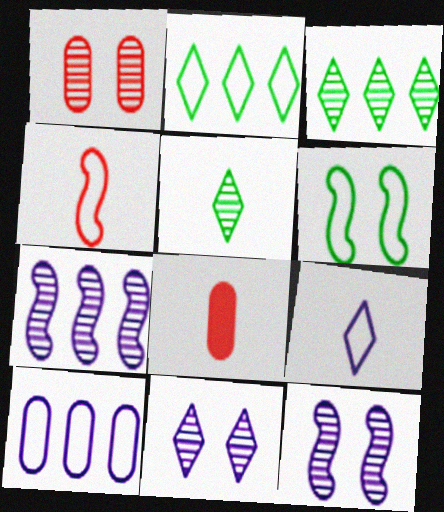[[1, 5, 7], 
[2, 8, 12]]